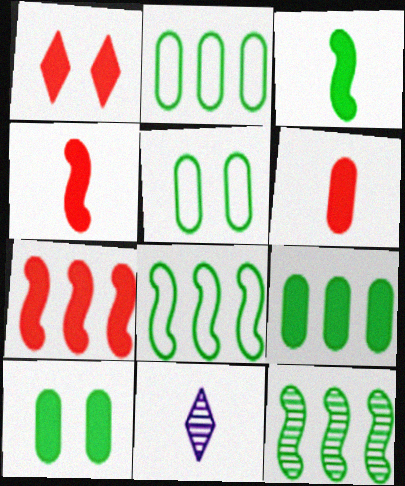[[1, 6, 7], 
[5, 7, 11]]